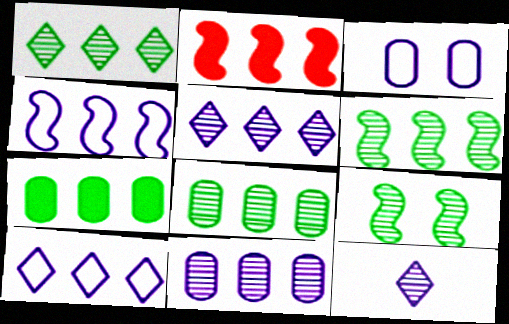[[1, 6, 8], 
[2, 4, 6], 
[2, 8, 10]]